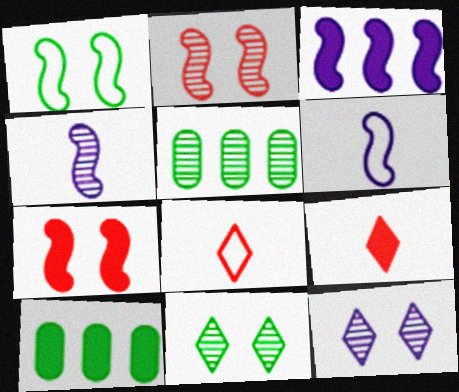[]